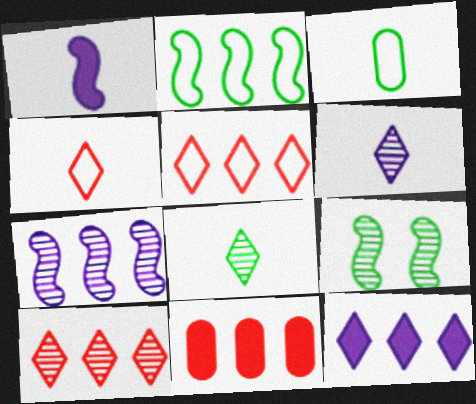[]